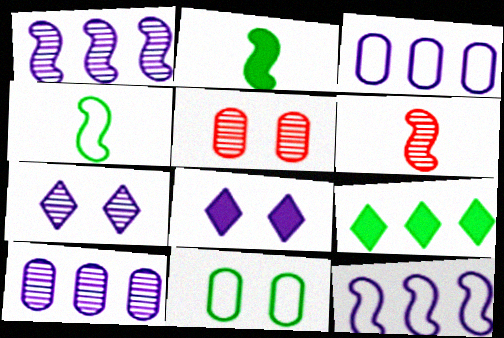[]